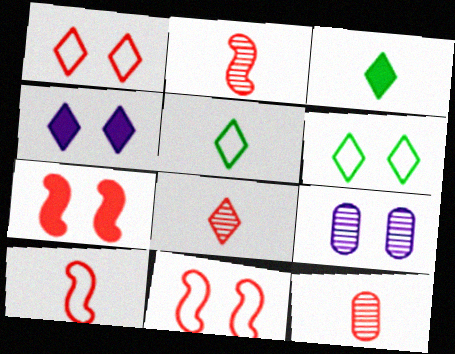[[2, 8, 12], 
[6, 7, 9]]